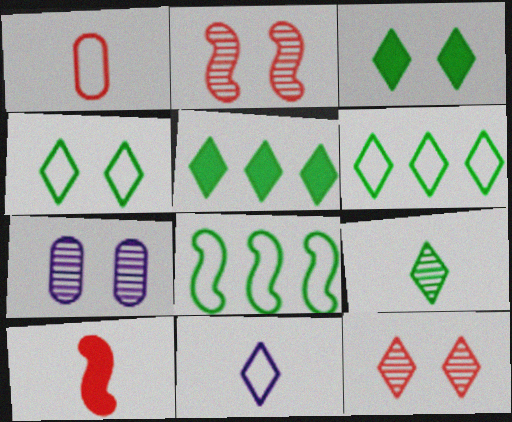[[3, 6, 9], 
[4, 5, 9], 
[5, 11, 12], 
[6, 7, 10]]